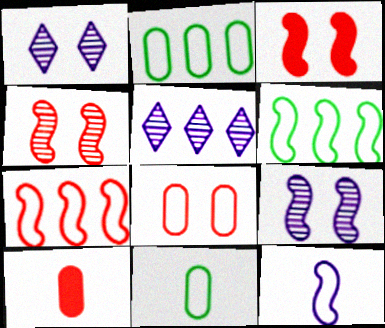[[1, 6, 10], 
[3, 5, 11]]